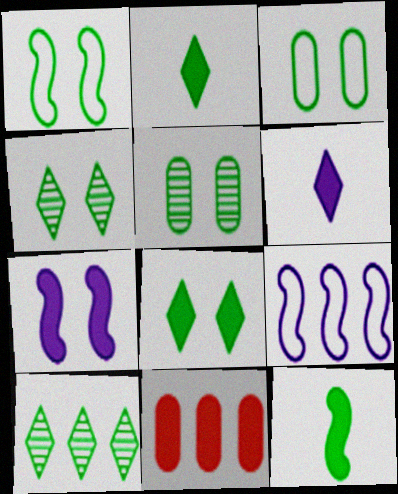[[1, 5, 8], 
[2, 7, 11], 
[3, 10, 12], 
[9, 10, 11]]